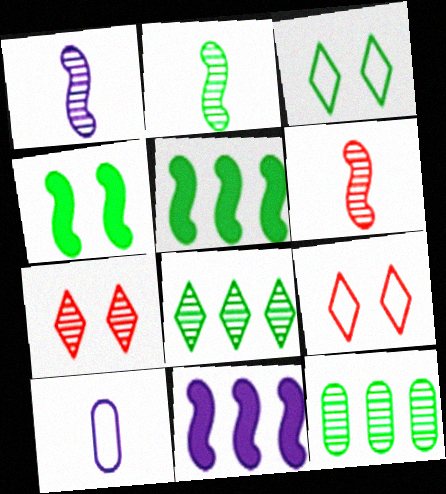[[1, 2, 6], 
[1, 7, 12], 
[5, 7, 10]]